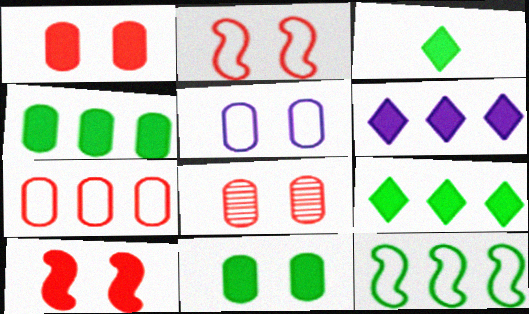[[5, 8, 11]]